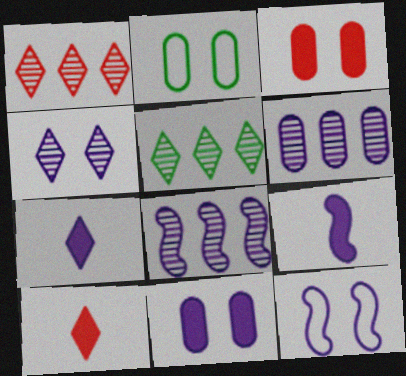[[1, 2, 9], 
[2, 8, 10], 
[4, 11, 12], 
[6, 7, 12], 
[8, 9, 12]]